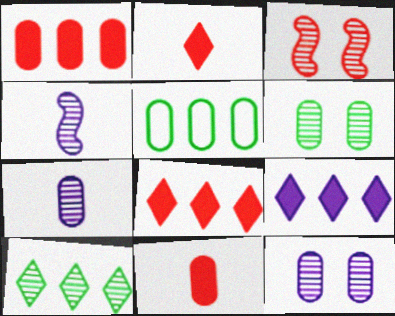[[3, 7, 10], 
[5, 11, 12]]